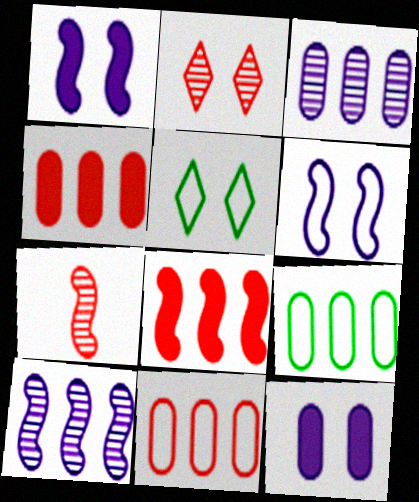[[3, 4, 9]]